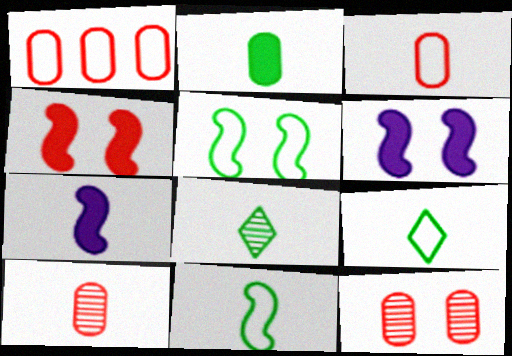[[1, 6, 8], 
[2, 8, 11], 
[3, 7, 8], 
[7, 9, 10]]